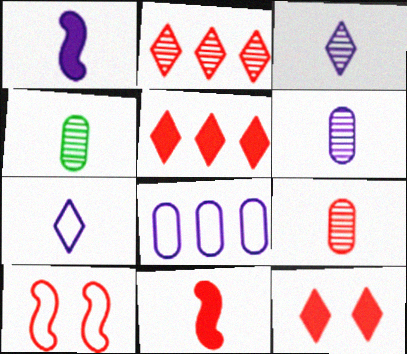[[1, 6, 7], 
[4, 6, 9], 
[4, 7, 11], 
[5, 9, 10]]